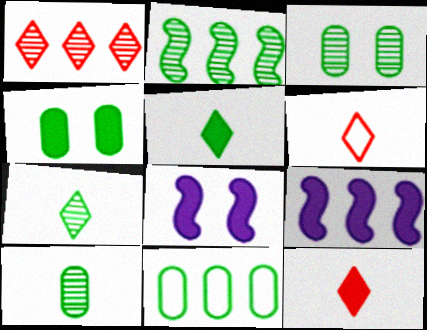[[1, 9, 11], 
[2, 3, 7], 
[3, 6, 9], 
[4, 9, 12], 
[4, 10, 11]]